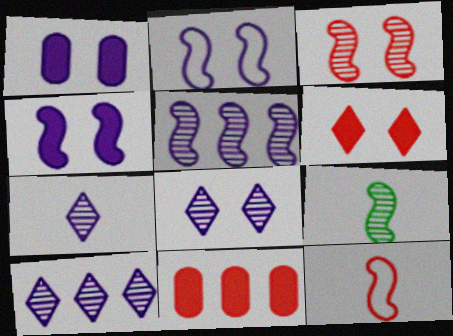[[1, 2, 8], 
[3, 5, 9], 
[7, 8, 10]]